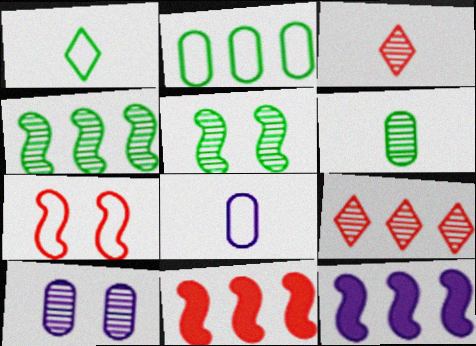[[1, 10, 11], 
[2, 9, 12], 
[3, 4, 10]]